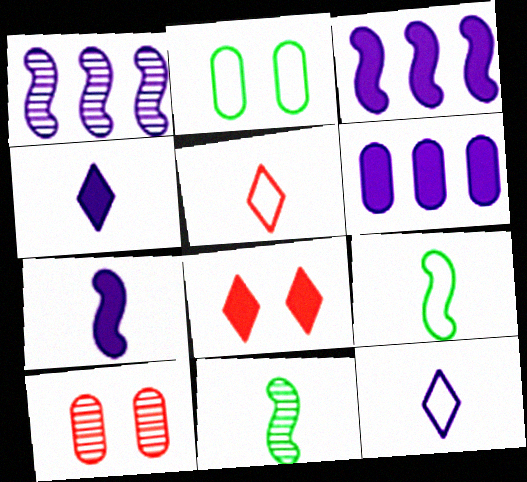[]